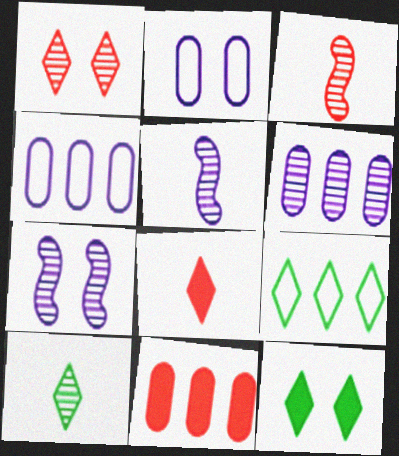[[3, 4, 12], 
[9, 10, 12]]